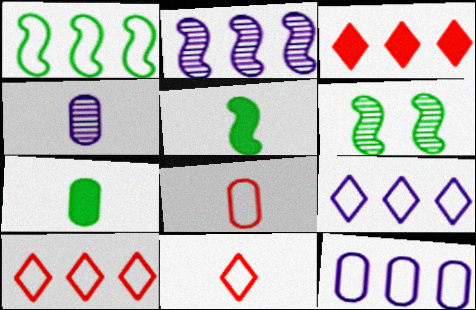[[1, 5, 6], 
[1, 10, 12], 
[4, 5, 11], 
[4, 7, 8]]